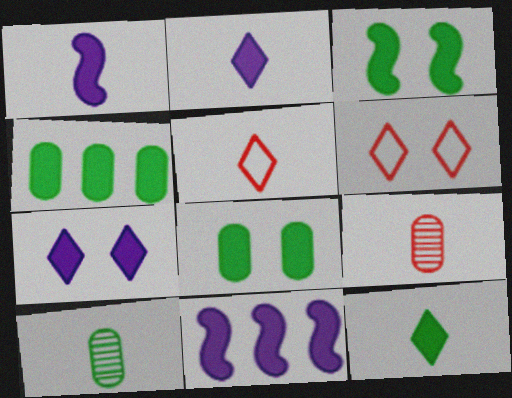[[1, 5, 10], 
[3, 4, 12], 
[6, 10, 11]]